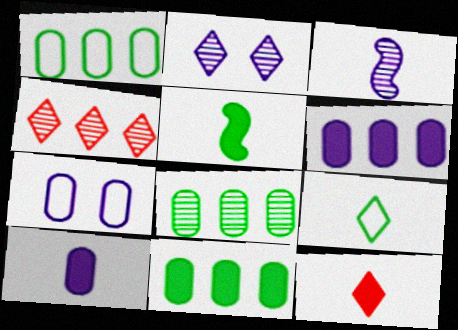[[1, 8, 11], 
[4, 5, 7], 
[5, 10, 12]]